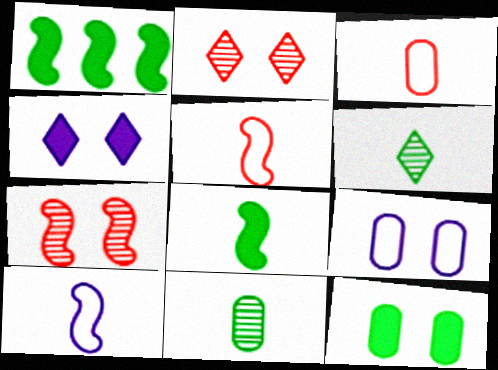[[1, 7, 10]]